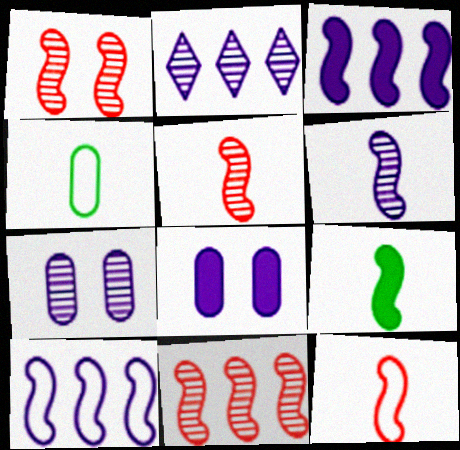[[1, 5, 11], 
[1, 9, 10], 
[2, 6, 7], 
[6, 9, 12]]